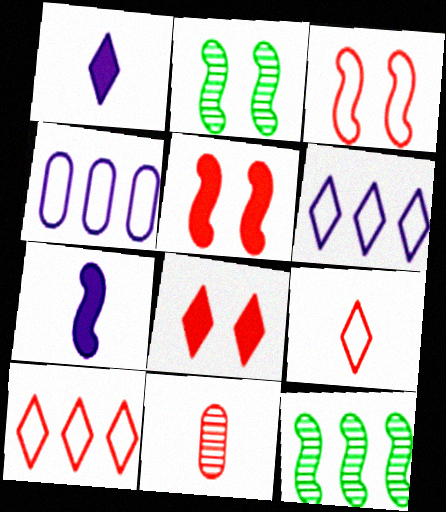[[3, 7, 12], 
[5, 10, 11]]